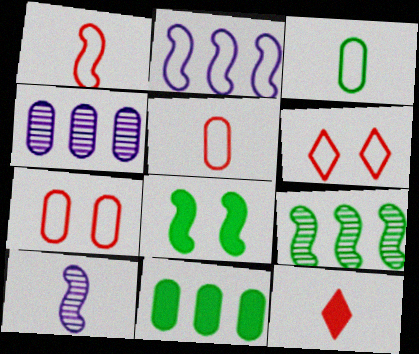[[2, 3, 6], 
[3, 10, 12], 
[6, 10, 11]]